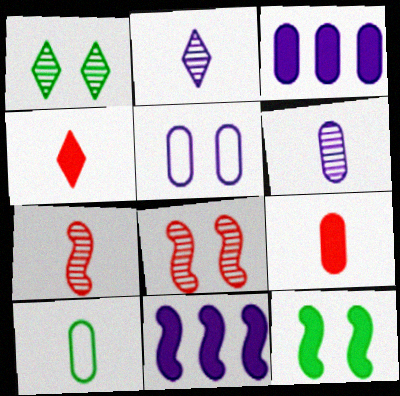[[2, 5, 11], 
[3, 4, 12], 
[3, 5, 6], 
[6, 9, 10]]